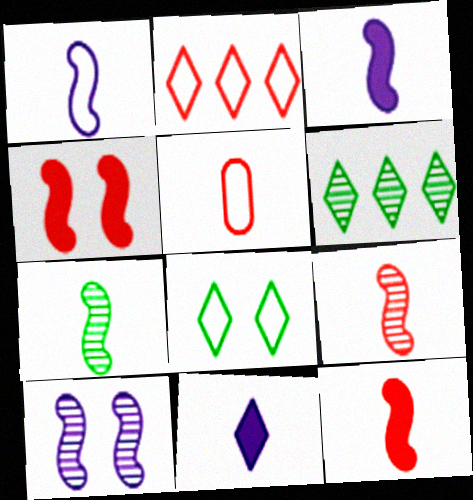[[1, 7, 12], 
[5, 7, 11]]